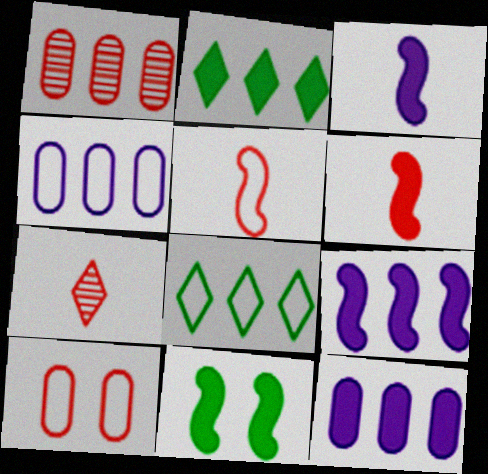[[1, 8, 9], 
[4, 7, 11], 
[6, 9, 11]]